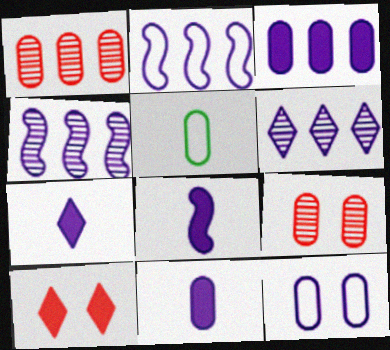[[2, 3, 6], 
[3, 5, 9], 
[4, 5, 10], 
[4, 7, 12], 
[6, 8, 12], 
[7, 8, 11]]